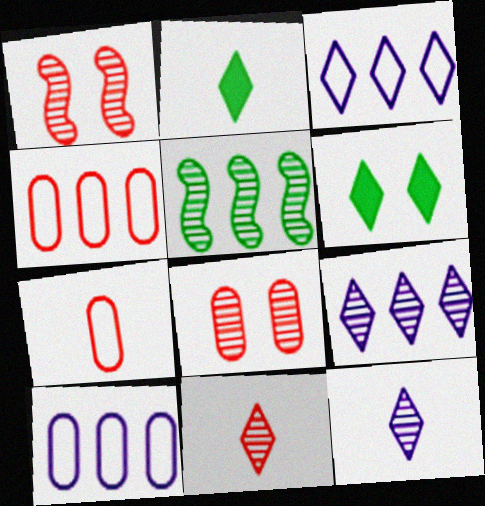[[1, 2, 10], 
[3, 6, 11], 
[5, 8, 12]]